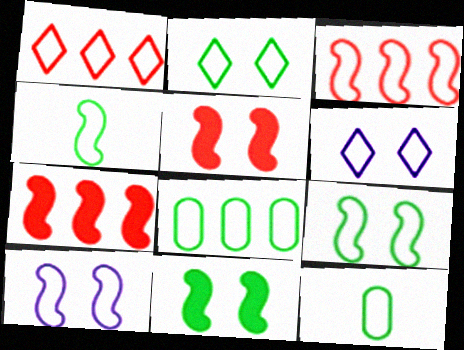[[1, 10, 12], 
[2, 4, 8], 
[3, 4, 10], 
[3, 6, 12]]